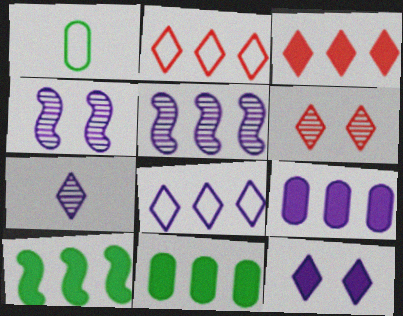[[1, 3, 4], 
[2, 5, 11], 
[3, 9, 10], 
[5, 8, 9], 
[7, 8, 12]]